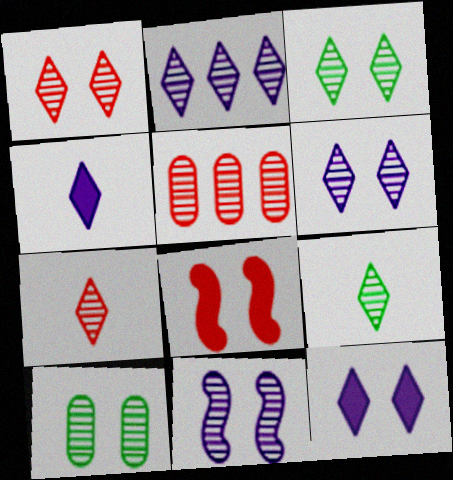[[1, 2, 9], 
[1, 3, 6], 
[1, 10, 11], 
[2, 3, 7], 
[5, 9, 11]]